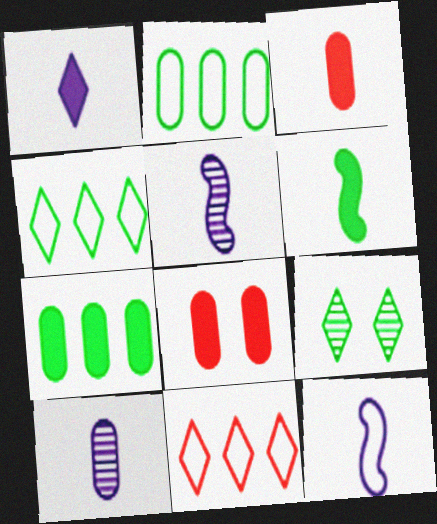[[1, 3, 6], 
[1, 9, 11], 
[1, 10, 12], 
[2, 6, 9], 
[2, 8, 10], 
[4, 5, 8]]